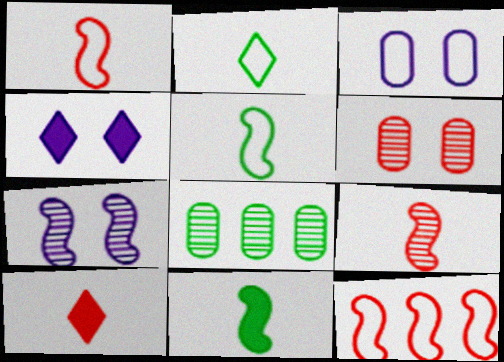[[1, 4, 8], 
[2, 3, 12], 
[3, 4, 7], 
[6, 10, 12], 
[7, 11, 12]]